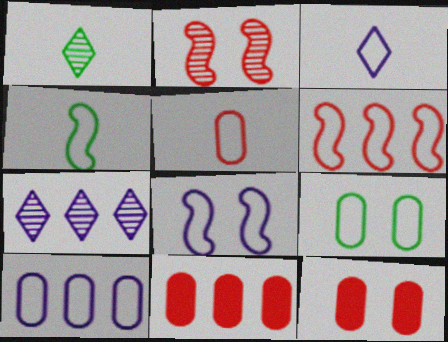[[1, 8, 11], 
[3, 4, 5], 
[3, 6, 9], 
[3, 8, 10], 
[4, 6, 8], 
[4, 7, 12], 
[5, 9, 10]]